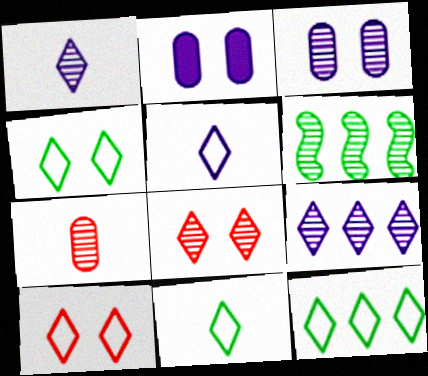[[4, 11, 12], 
[5, 10, 12]]